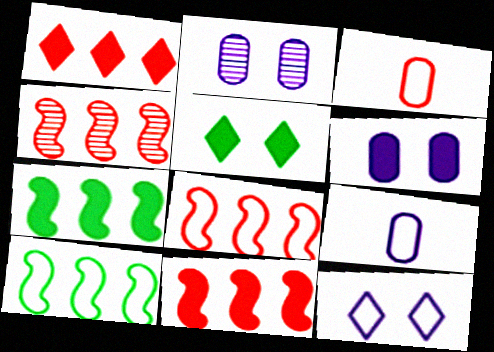[[3, 10, 12], 
[4, 5, 9], 
[4, 8, 11]]